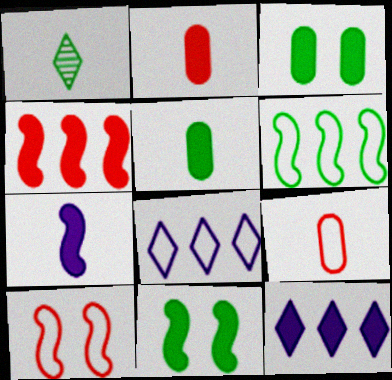[[1, 3, 6], 
[1, 7, 9], 
[2, 11, 12], 
[4, 7, 11]]